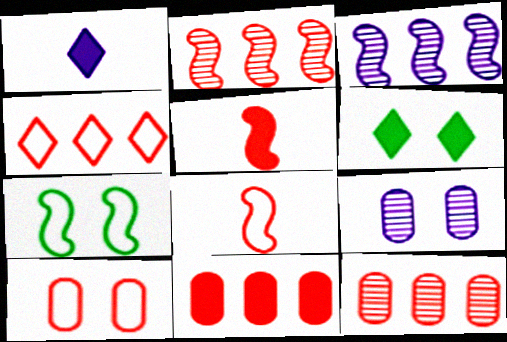[[1, 7, 12], 
[2, 4, 11], 
[3, 5, 7], 
[4, 8, 10]]